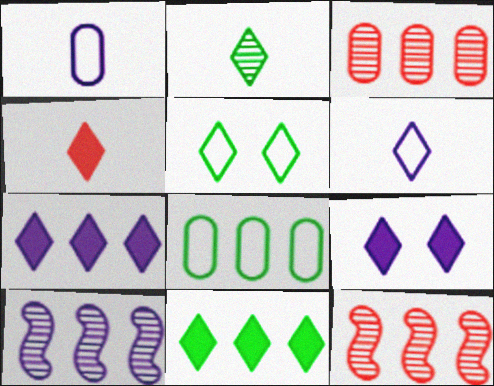[[1, 9, 10], 
[2, 4, 6], 
[2, 5, 11], 
[4, 9, 11], 
[7, 8, 12]]